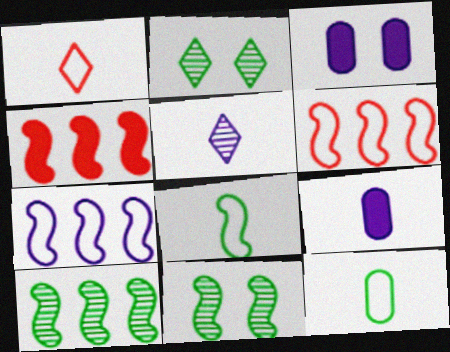[[1, 3, 10], 
[2, 6, 9], 
[3, 5, 7], 
[4, 7, 10]]